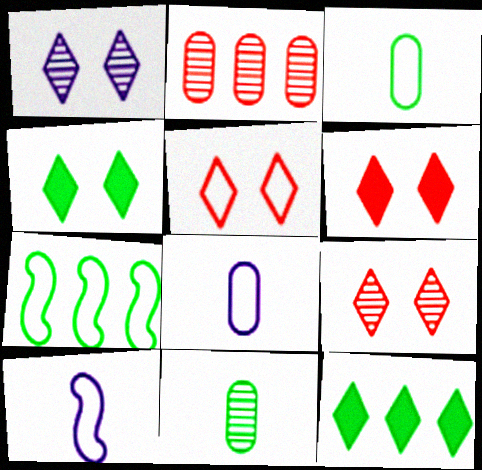[[1, 4, 5], 
[2, 4, 10], 
[4, 7, 11], 
[5, 6, 9], 
[5, 7, 8]]